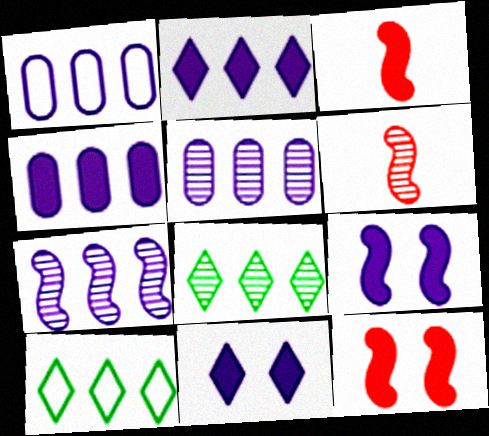[[1, 2, 7], 
[1, 4, 5]]